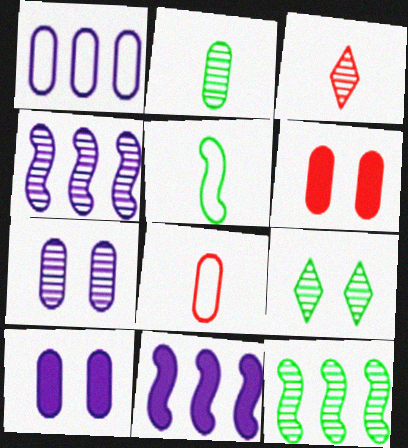[[1, 2, 6], 
[2, 9, 12], 
[3, 7, 12], 
[8, 9, 11]]